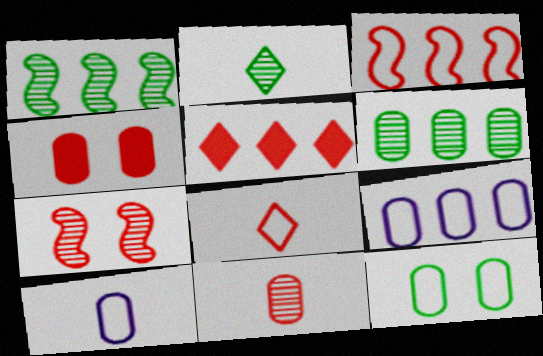[[1, 5, 9], 
[4, 6, 10]]